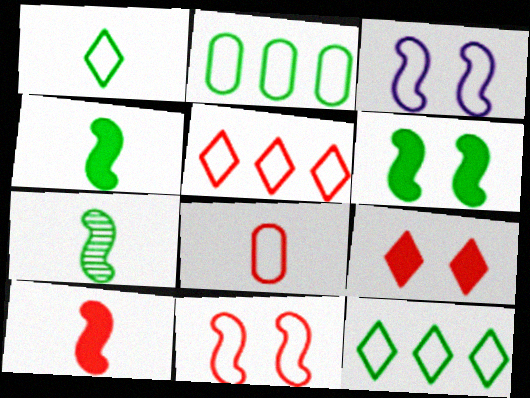[[3, 8, 12], 
[5, 8, 11]]